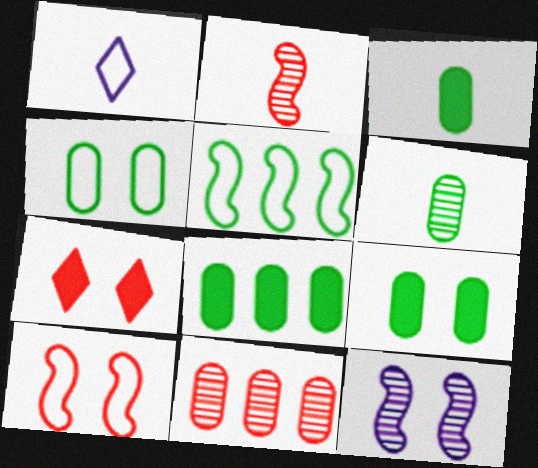[[1, 2, 3], 
[3, 8, 9], 
[4, 6, 8], 
[4, 7, 12]]